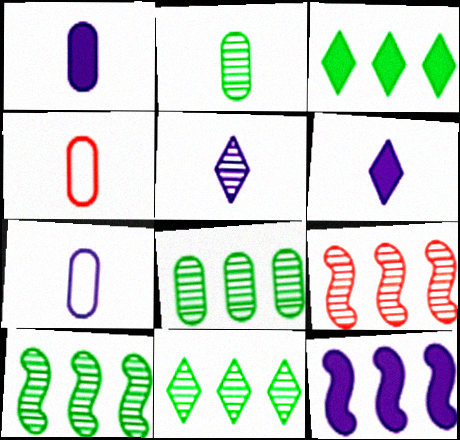[[1, 2, 4], 
[8, 10, 11]]